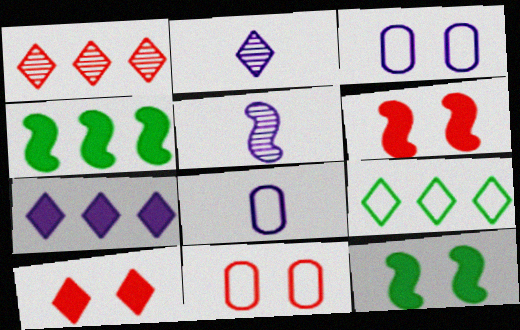[[1, 7, 9], 
[1, 8, 12], 
[2, 4, 11], 
[2, 9, 10], 
[3, 5, 7]]